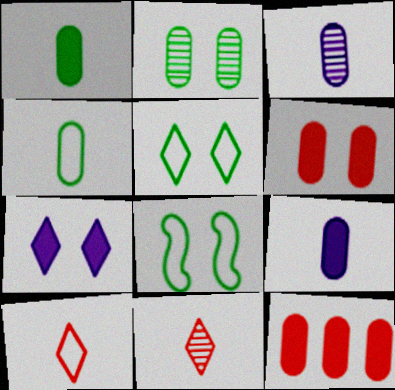[]